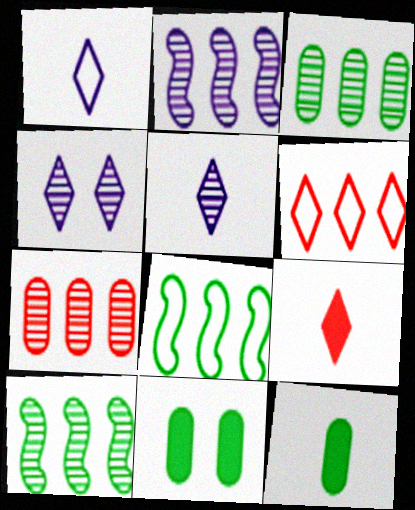[]